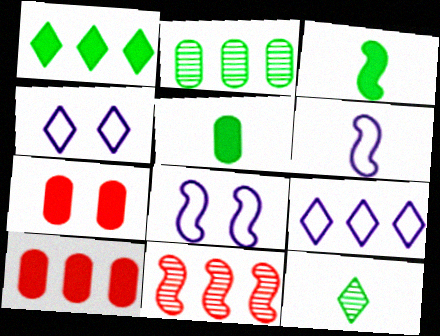[[3, 8, 11], 
[4, 5, 11], 
[8, 10, 12]]